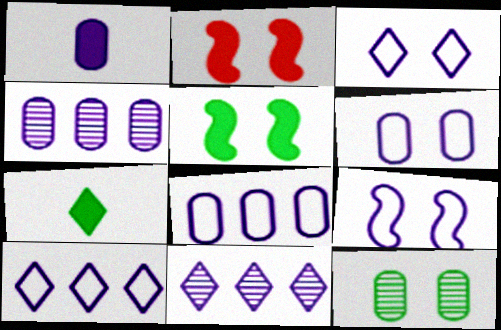[[1, 4, 6], 
[1, 9, 11], 
[2, 3, 12], 
[3, 6, 9]]